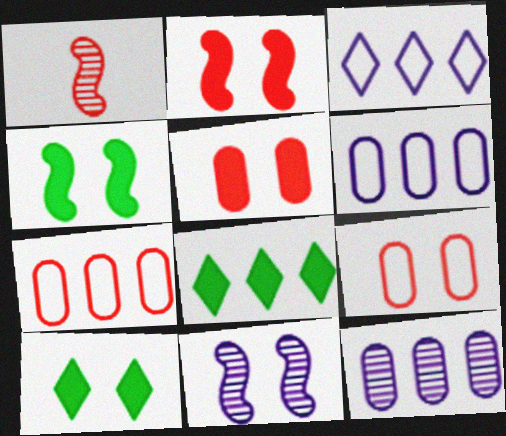[[1, 6, 10], 
[9, 10, 11]]